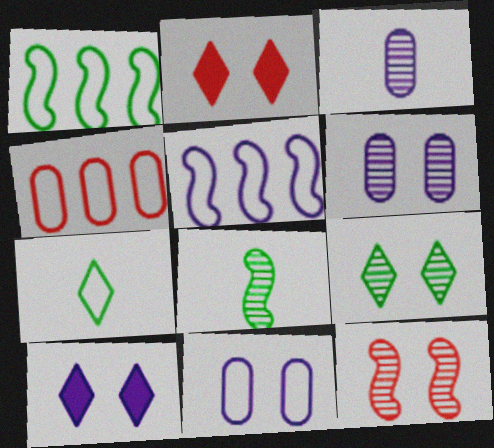[[1, 2, 3], 
[3, 5, 10], 
[4, 8, 10], 
[6, 9, 12]]